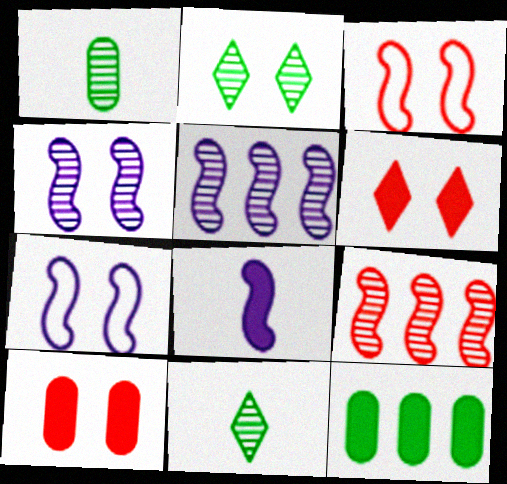[[2, 7, 10], 
[5, 7, 8], 
[6, 8, 12]]